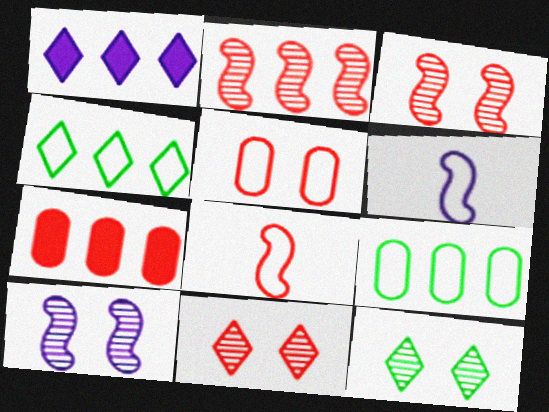[[1, 2, 9], 
[4, 5, 6], 
[6, 7, 12], 
[7, 8, 11]]